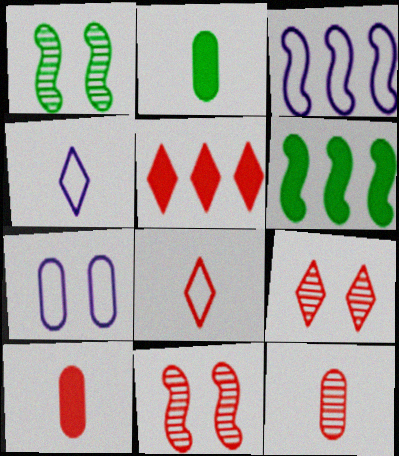[[2, 3, 9], 
[3, 4, 7], 
[5, 8, 9]]